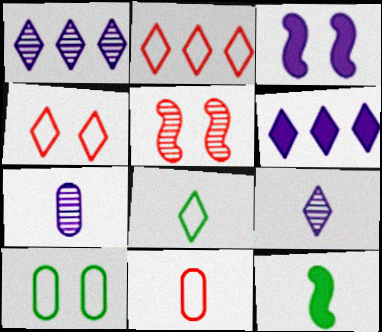[[9, 11, 12]]